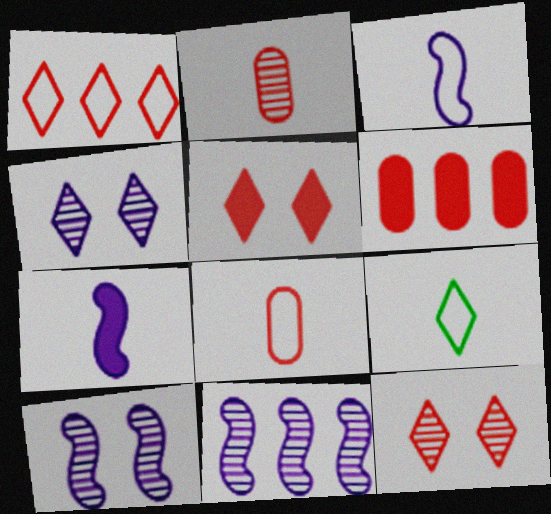[[2, 7, 9], 
[3, 8, 9], 
[6, 9, 10]]